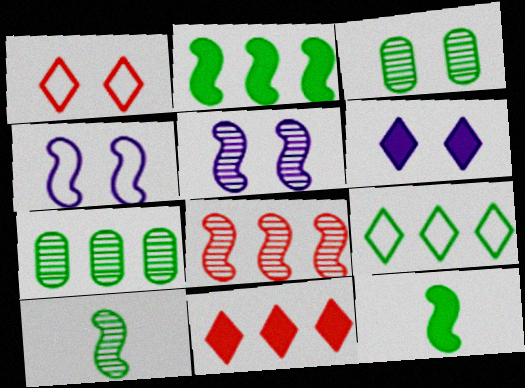[[2, 7, 9], 
[3, 9, 12], 
[4, 8, 12], 
[5, 8, 10]]